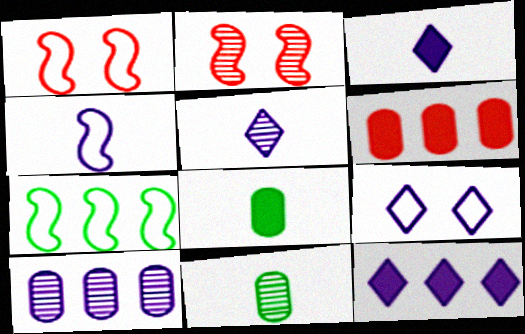[[1, 4, 7], 
[1, 11, 12], 
[5, 9, 12]]